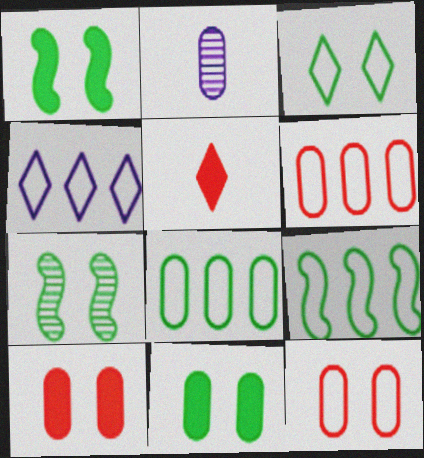[[2, 6, 11], 
[2, 8, 10], 
[3, 7, 11], 
[4, 6, 9]]